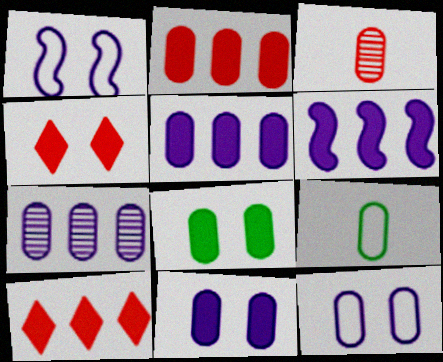[]